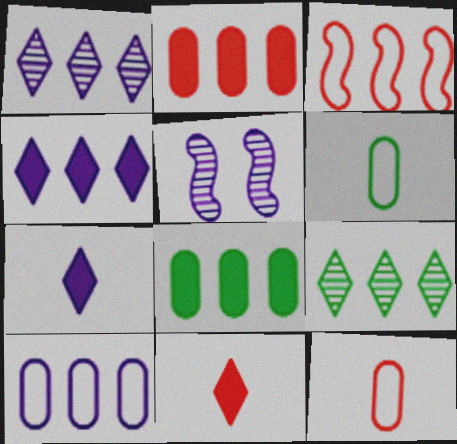[[1, 3, 8], 
[5, 7, 10]]